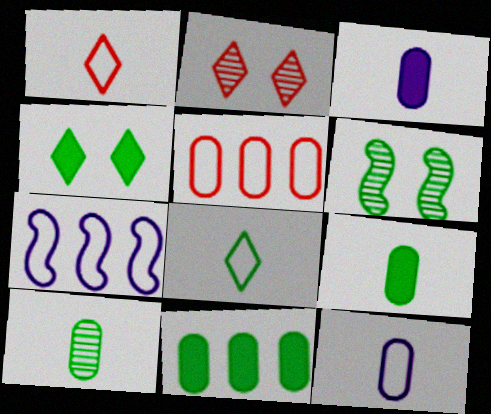[[2, 7, 9], 
[6, 8, 11]]